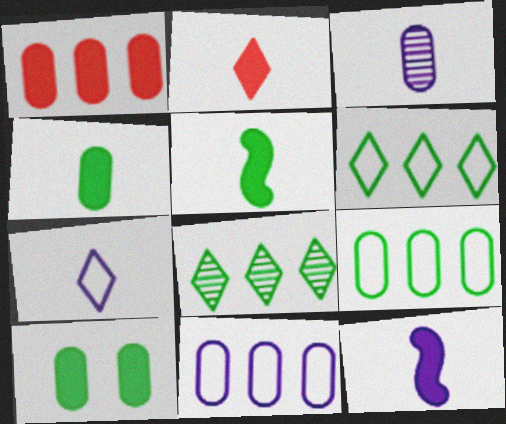[[2, 4, 12], 
[3, 7, 12]]